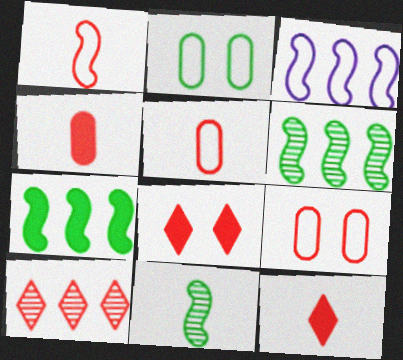[]